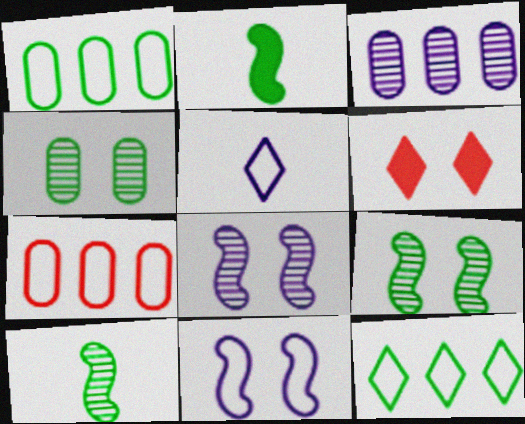[[2, 4, 12], 
[4, 6, 11]]